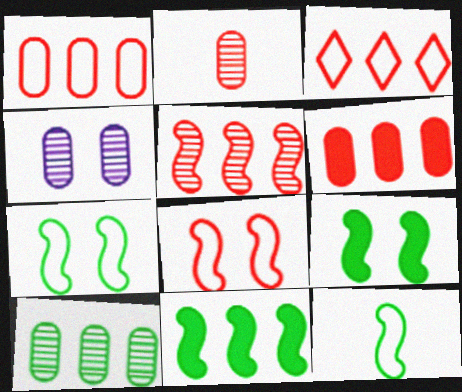[[2, 4, 10], 
[3, 5, 6]]